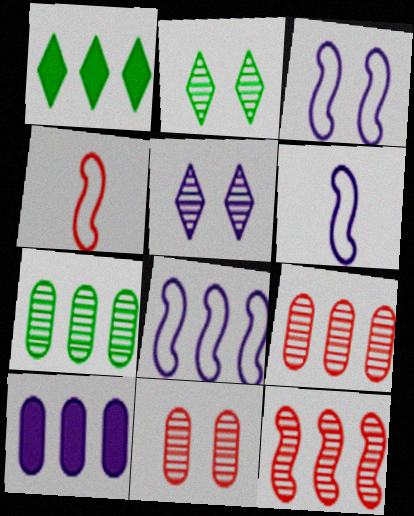[[1, 6, 11], 
[1, 8, 9], 
[2, 4, 10], 
[3, 6, 8], 
[5, 6, 10]]